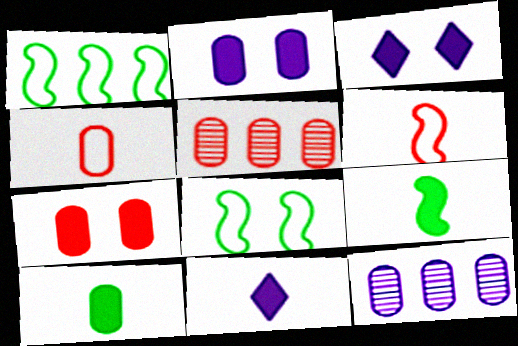[[4, 5, 7], 
[5, 8, 11]]